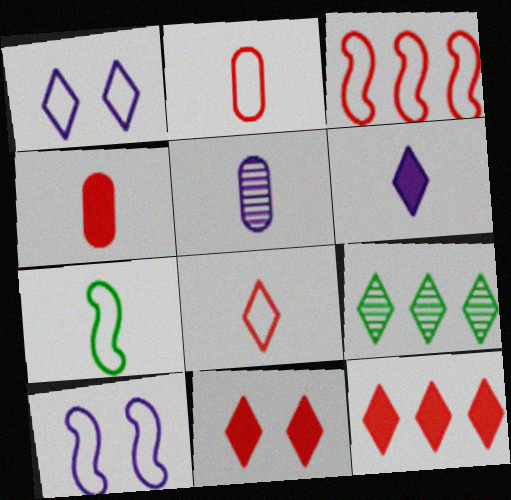[[3, 7, 10], 
[4, 9, 10]]